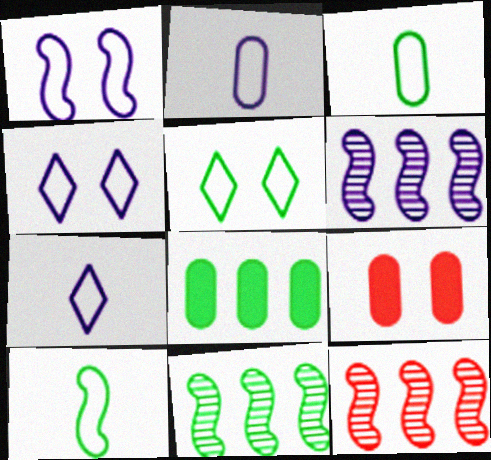[[6, 11, 12], 
[7, 9, 11]]